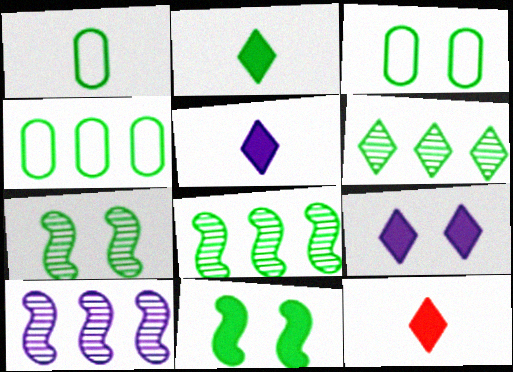[[1, 3, 4], 
[1, 6, 11], 
[2, 3, 8], 
[2, 4, 7], 
[2, 5, 12], 
[3, 10, 12]]